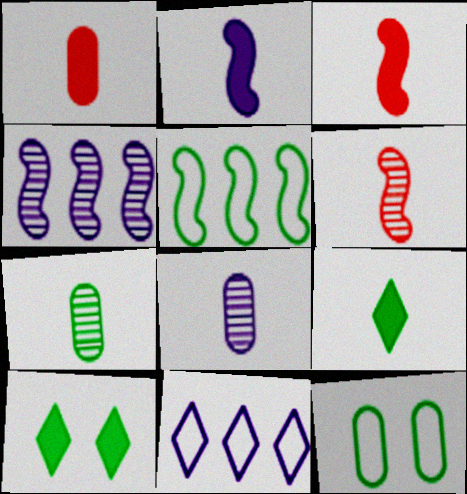[[1, 2, 9], 
[5, 7, 10]]